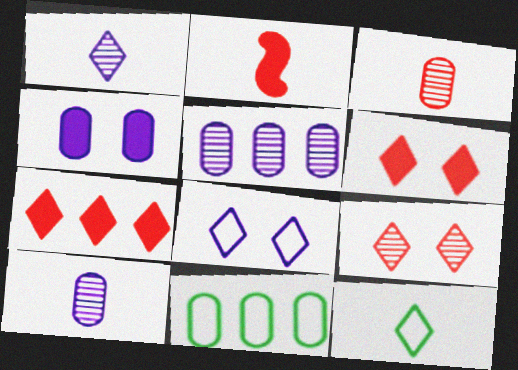[[2, 10, 12], 
[3, 4, 11]]